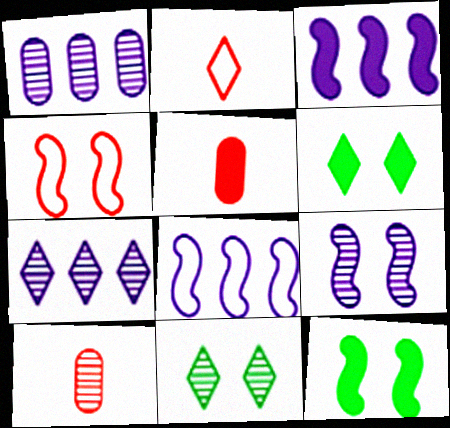[[1, 2, 12], 
[2, 6, 7], 
[3, 5, 6], 
[4, 9, 12], 
[5, 8, 11], 
[6, 8, 10]]